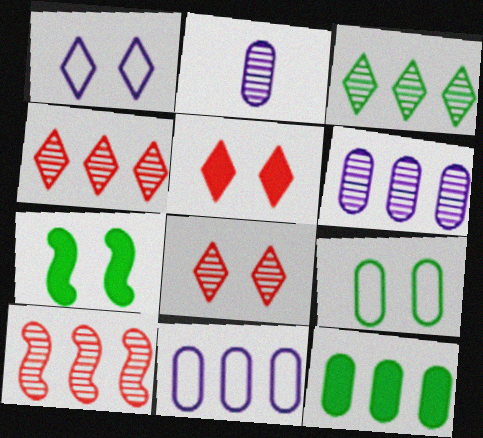[[3, 6, 10]]